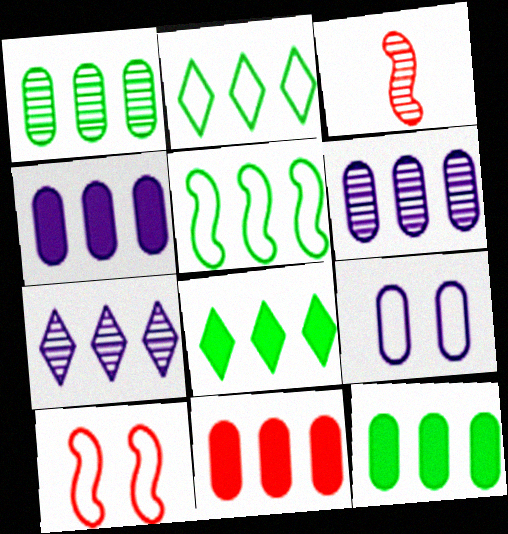[[1, 5, 8], 
[3, 8, 9], 
[4, 11, 12], 
[5, 7, 11]]